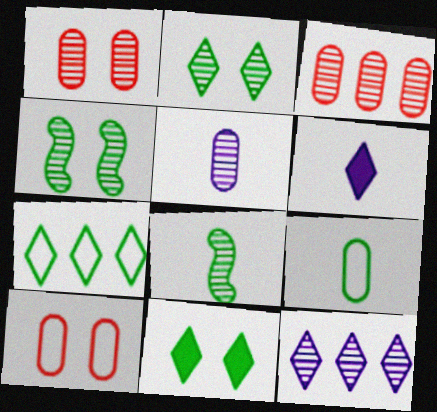[[1, 8, 12]]